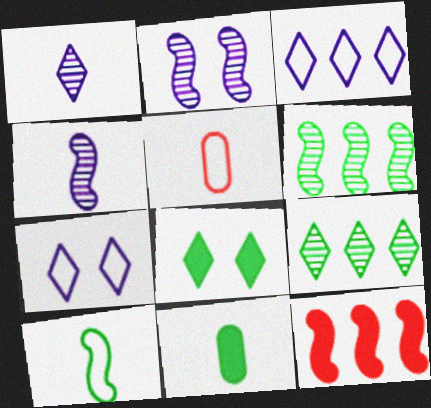[[2, 10, 12]]